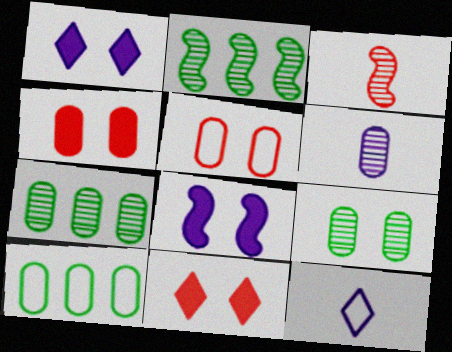[[1, 3, 10], 
[2, 4, 12], 
[4, 6, 10]]